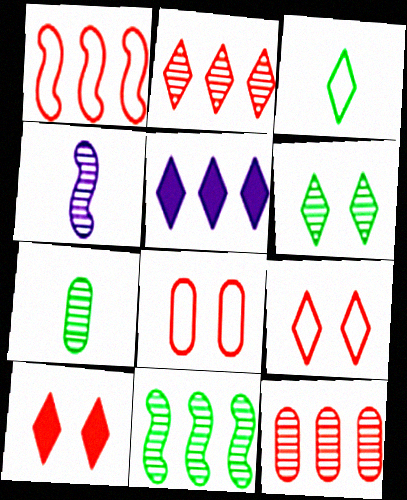[[4, 6, 12], 
[6, 7, 11]]